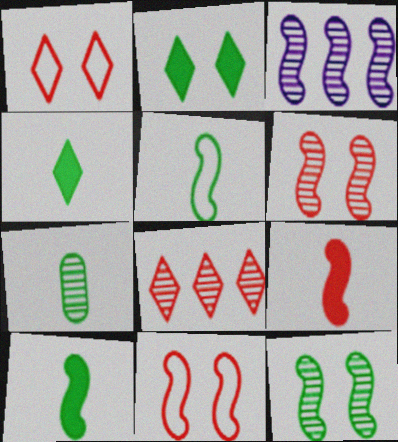[[3, 10, 11], 
[4, 5, 7]]